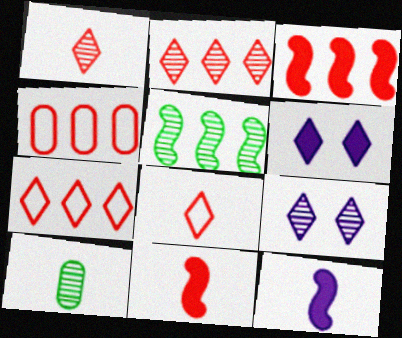[[2, 3, 4], 
[8, 10, 12]]